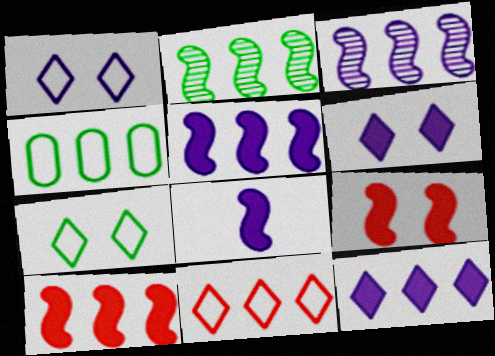[]